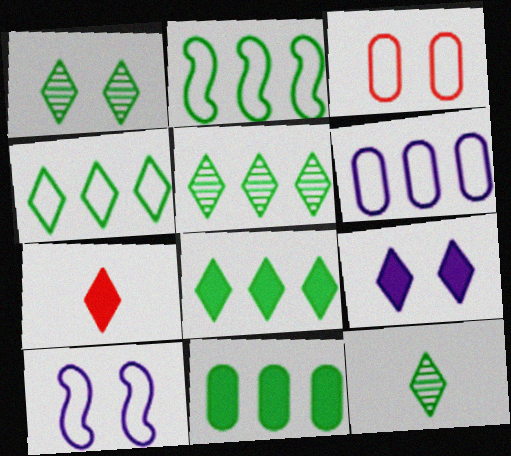[[1, 5, 12], 
[2, 5, 11], 
[4, 5, 8], 
[7, 8, 9]]